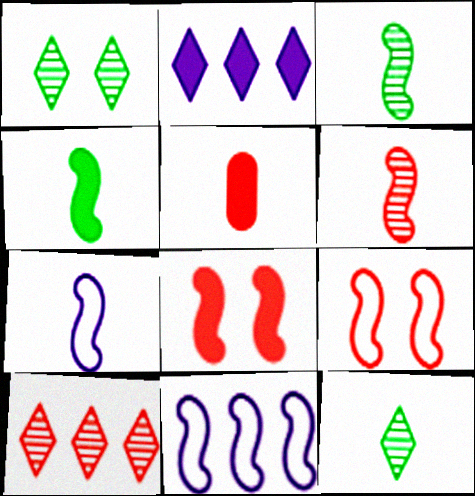[[1, 5, 11], 
[3, 8, 11], 
[4, 6, 7], 
[5, 7, 12], 
[5, 9, 10]]